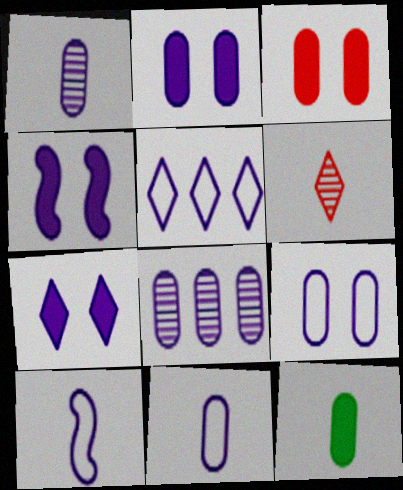[[1, 4, 5], 
[2, 4, 7], 
[2, 8, 11], 
[5, 9, 10], 
[6, 10, 12], 
[7, 8, 10]]